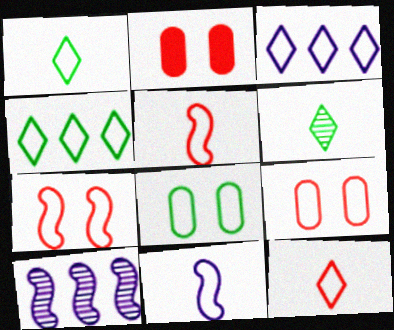[[1, 2, 10], 
[3, 5, 8], 
[4, 9, 11]]